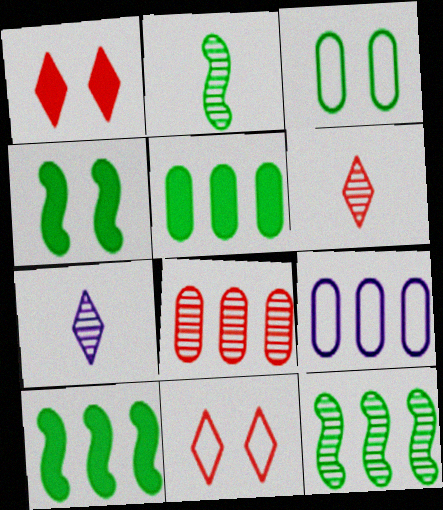[[1, 2, 9], 
[4, 6, 9], 
[5, 8, 9]]